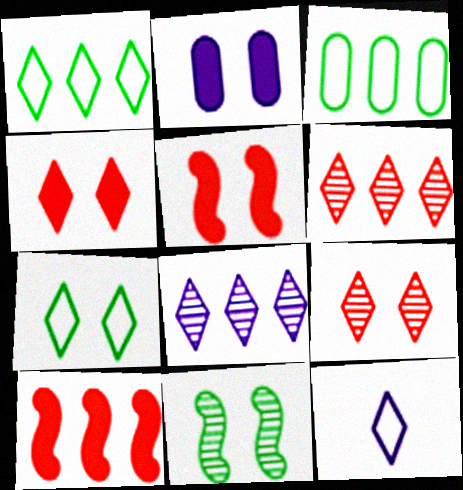[[3, 8, 10]]